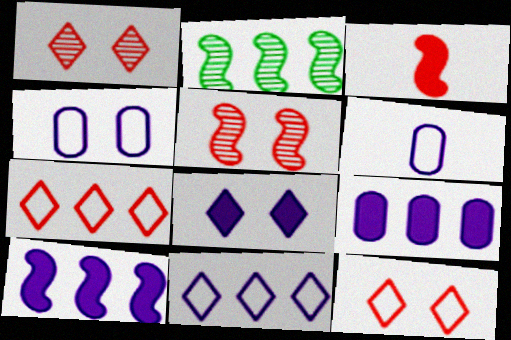[[2, 7, 9]]